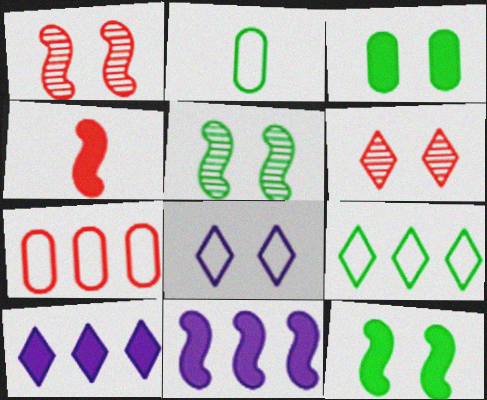[[1, 2, 10], 
[1, 3, 8], 
[2, 6, 11], 
[3, 4, 10], 
[4, 6, 7], 
[4, 11, 12]]